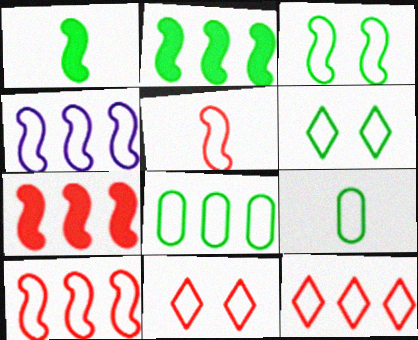[[3, 4, 5], 
[4, 8, 12], 
[4, 9, 11]]